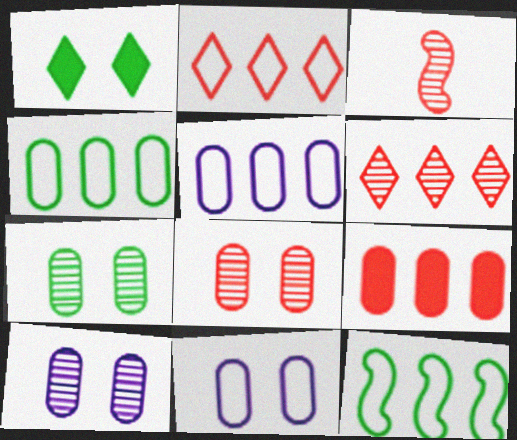[[1, 3, 5], 
[2, 5, 12], 
[3, 6, 8], 
[7, 8, 10]]